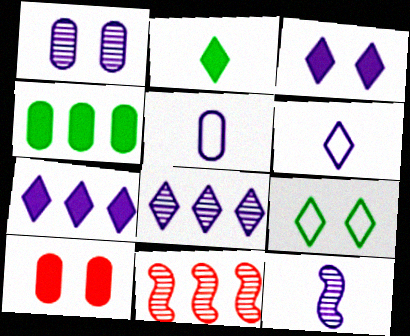[[1, 8, 12], 
[3, 6, 8]]